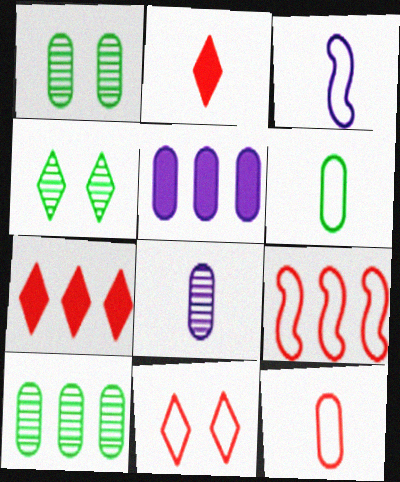[[1, 3, 7], 
[1, 5, 12], 
[9, 11, 12]]